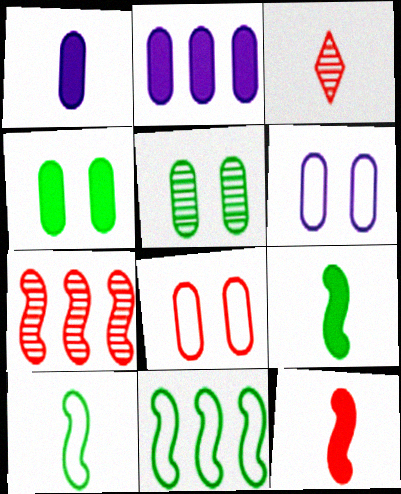[[1, 3, 10]]